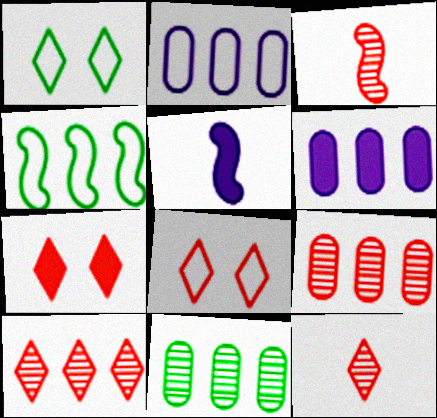[[1, 3, 6], 
[1, 5, 9], 
[4, 6, 10], 
[5, 8, 11]]